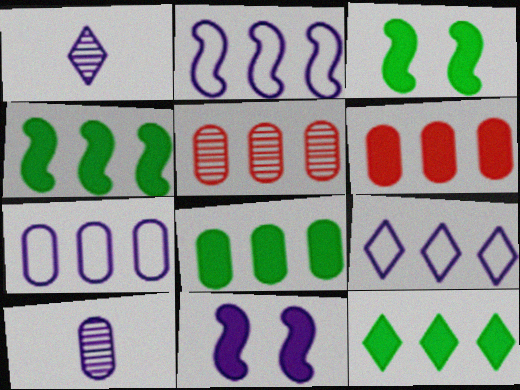[[1, 7, 11], 
[2, 5, 12], 
[2, 7, 9], 
[4, 5, 9], 
[4, 8, 12], 
[5, 7, 8], 
[9, 10, 11]]